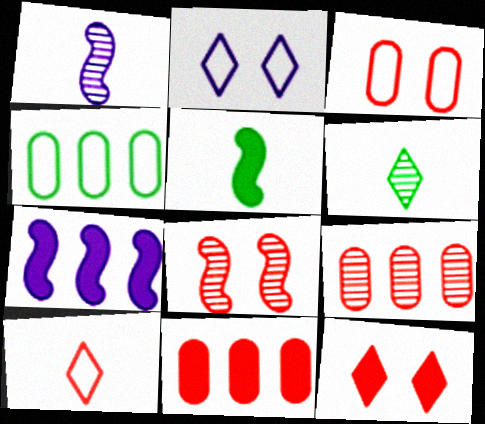[[1, 4, 12], 
[2, 5, 9], 
[3, 6, 7], 
[3, 8, 12], 
[8, 10, 11]]